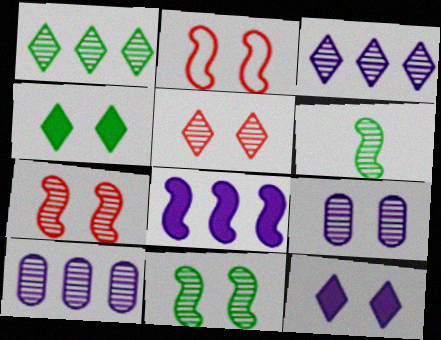[[2, 4, 9], 
[2, 6, 8], 
[5, 6, 10], 
[5, 9, 11]]